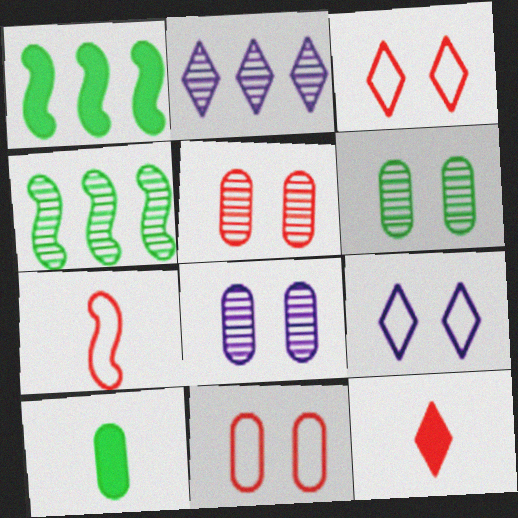[[5, 6, 8]]